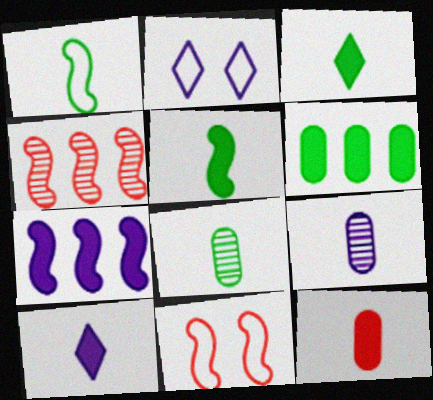[[1, 3, 8], 
[2, 7, 9], 
[5, 10, 12]]